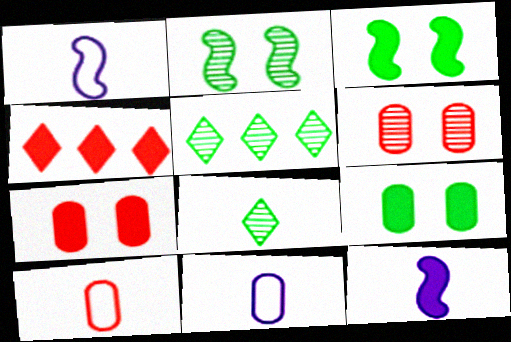[[1, 5, 7], 
[2, 4, 11], 
[4, 9, 12], 
[8, 10, 12]]